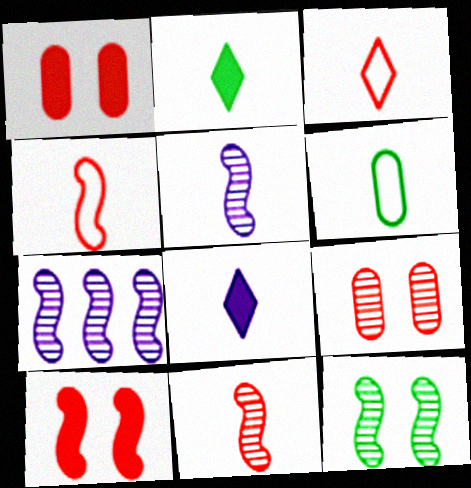[[6, 8, 11], 
[7, 11, 12]]